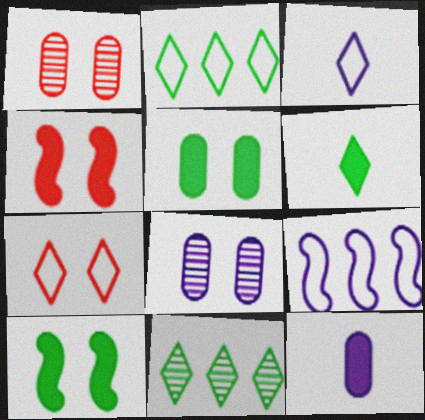[[1, 4, 7], 
[1, 6, 9], 
[2, 3, 7], 
[7, 8, 10]]